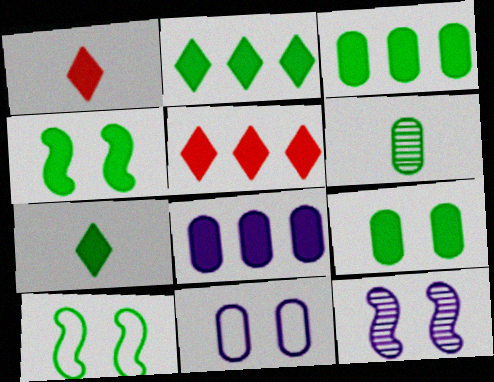[[1, 4, 8], 
[2, 6, 10], 
[3, 4, 7]]